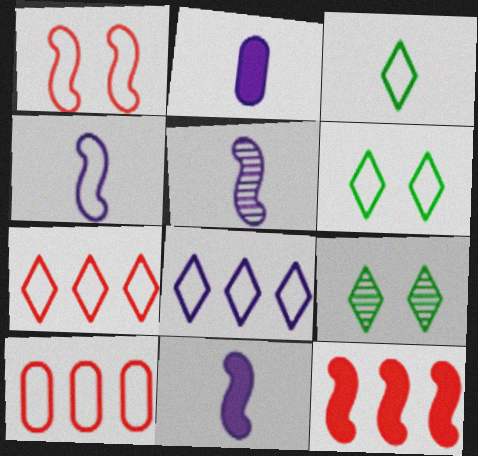[[4, 5, 11], 
[4, 6, 10], 
[9, 10, 11]]